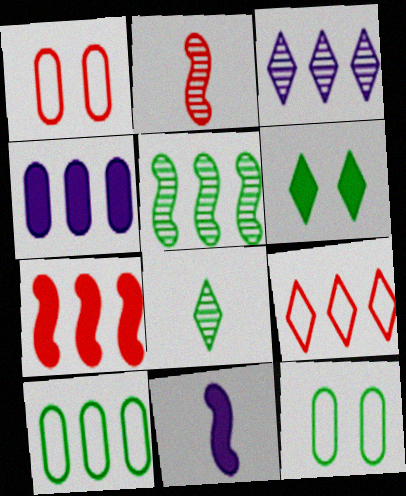[[3, 7, 10], 
[4, 5, 9]]